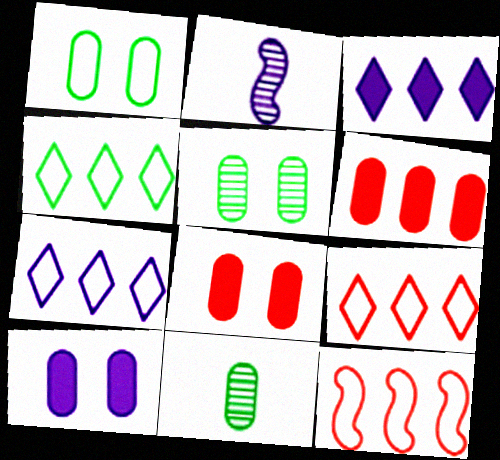[[2, 4, 8], 
[2, 7, 10], 
[4, 7, 9]]